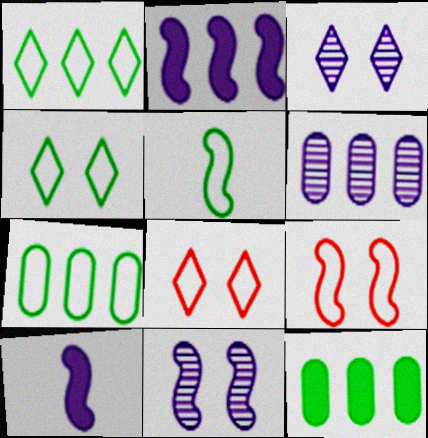[[4, 5, 7]]